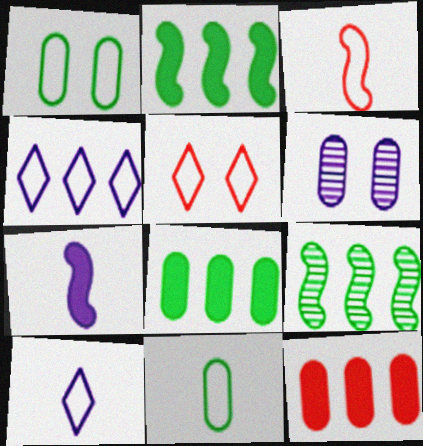[[1, 3, 4], 
[3, 10, 11], 
[4, 6, 7], 
[4, 9, 12], 
[6, 11, 12]]